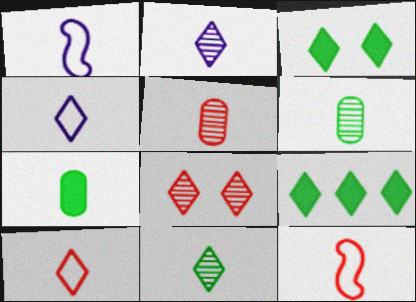[[2, 7, 12], 
[4, 8, 9]]